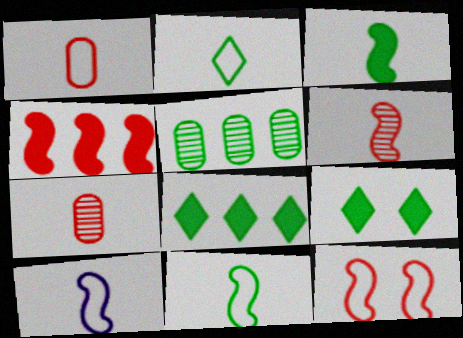[[1, 2, 10], 
[3, 6, 10], 
[4, 6, 12], 
[5, 9, 11]]